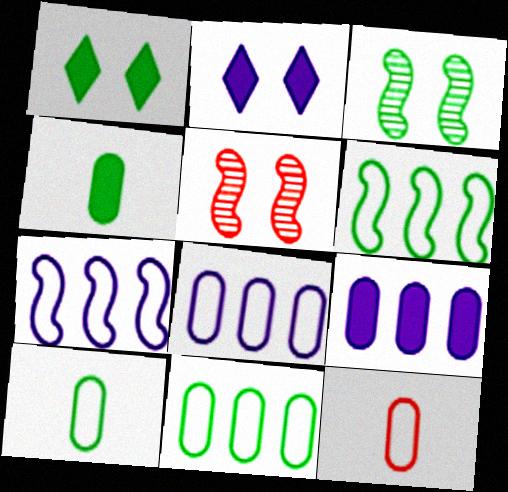[]